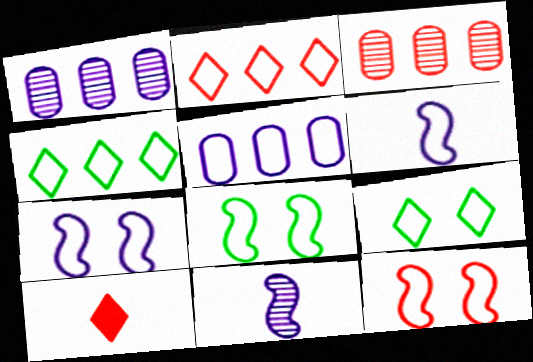[[1, 8, 10], 
[3, 10, 12], 
[7, 8, 12]]